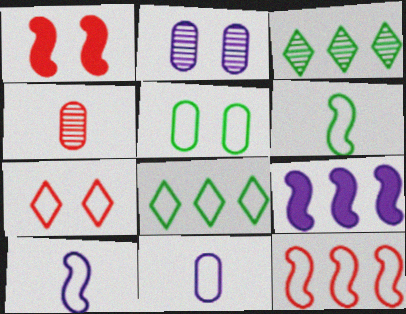[[1, 3, 11], 
[5, 6, 8]]